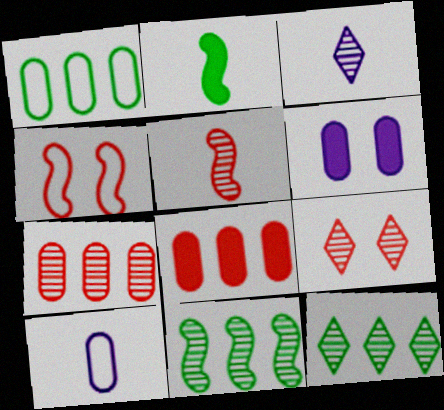[[3, 9, 12], 
[5, 7, 9]]